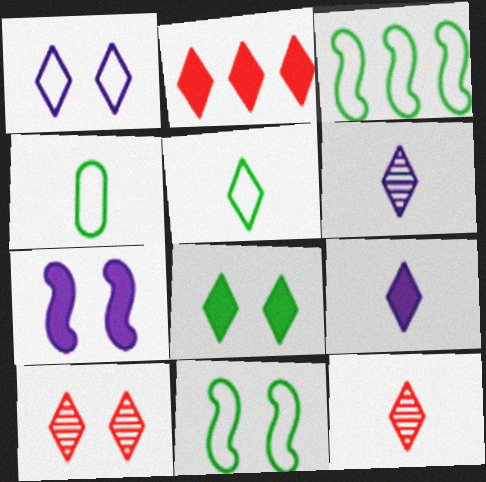[[1, 8, 10], 
[2, 8, 9], 
[5, 9, 12]]